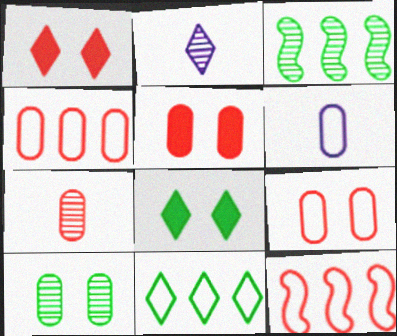[[1, 2, 11], 
[1, 3, 6], 
[1, 7, 12], 
[4, 5, 7]]